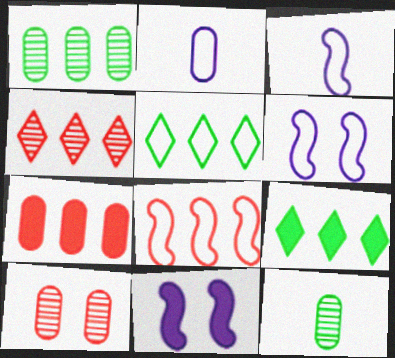[[3, 9, 10], 
[4, 7, 8]]